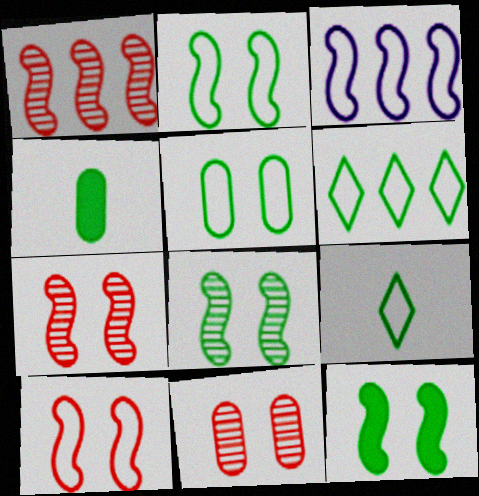[[2, 8, 12], 
[4, 6, 8]]